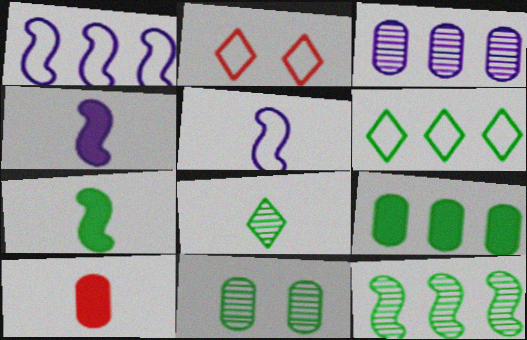[[2, 3, 7], 
[5, 8, 10], 
[6, 7, 11], 
[6, 9, 12], 
[8, 11, 12]]